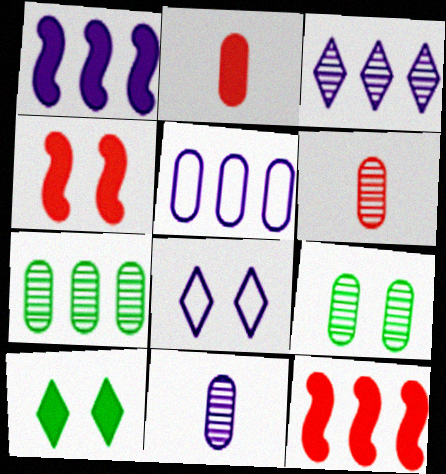[[1, 2, 10], 
[1, 3, 5], 
[1, 8, 11], 
[2, 5, 9], 
[4, 8, 9]]